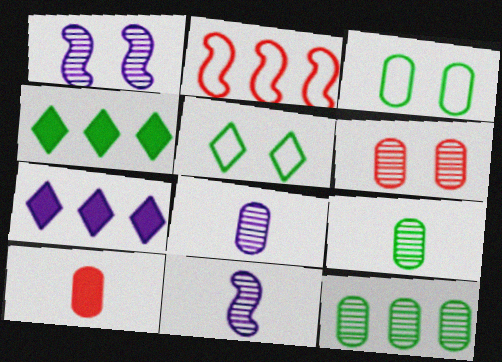[[2, 7, 12], 
[6, 8, 12]]